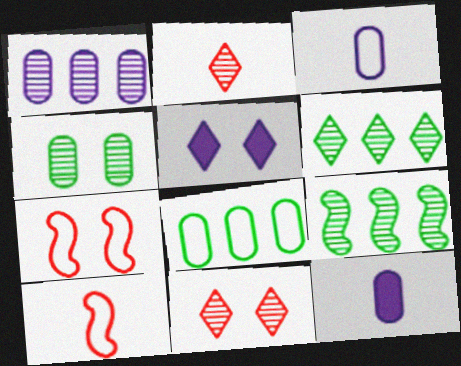[[4, 5, 7], 
[6, 7, 12]]